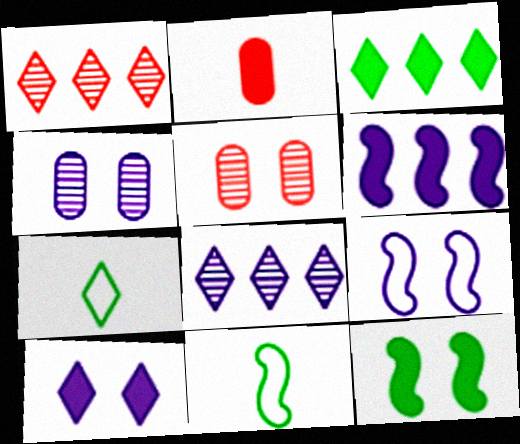[[1, 7, 10], 
[4, 9, 10], 
[5, 6, 7]]